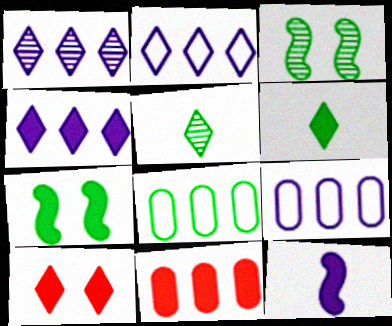[[1, 2, 4], 
[2, 5, 10], 
[3, 6, 8], 
[4, 6, 10], 
[5, 7, 8]]